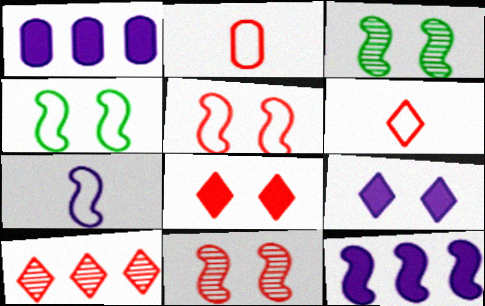[[1, 3, 6], 
[6, 8, 10]]